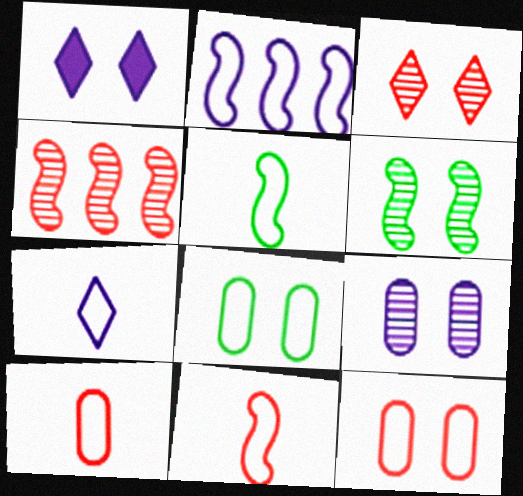[[1, 6, 12], 
[3, 6, 9], 
[5, 7, 10]]